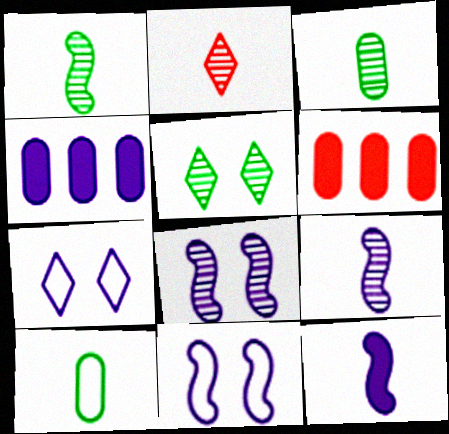[[1, 6, 7], 
[2, 3, 9], 
[2, 10, 12], 
[4, 7, 9]]